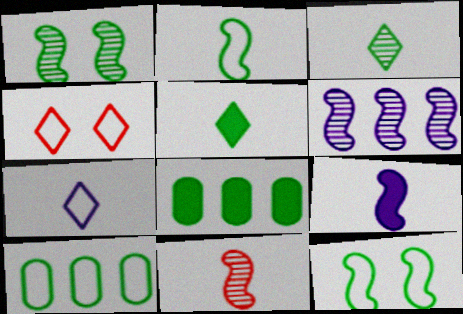[[1, 5, 10], 
[1, 6, 11], 
[2, 9, 11], 
[3, 8, 12]]